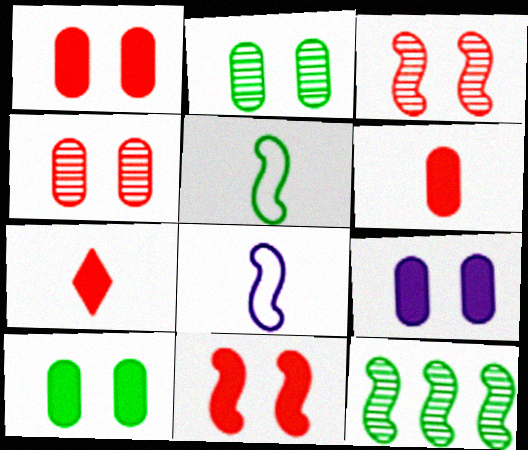[[1, 9, 10], 
[8, 11, 12]]